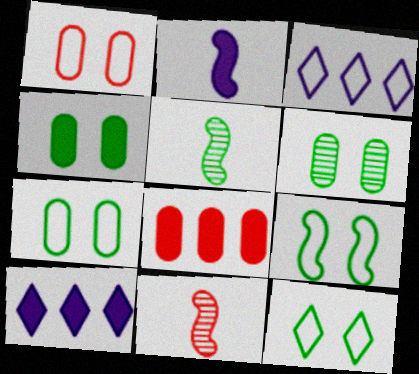[[1, 5, 10], 
[3, 4, 11], 
[4, 6, 7], 
[7, 9, 12], 
[7, 10, 11]]